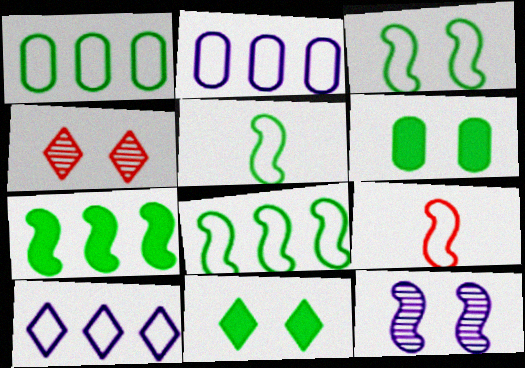[[3, 5, 8], 
[7, 9, 12]]